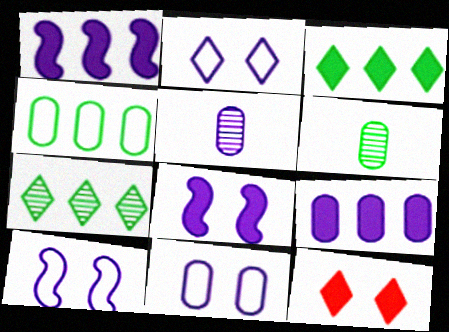[[1, 2, 5], 
[2, 10, 11], 
[5, 9, 11]]